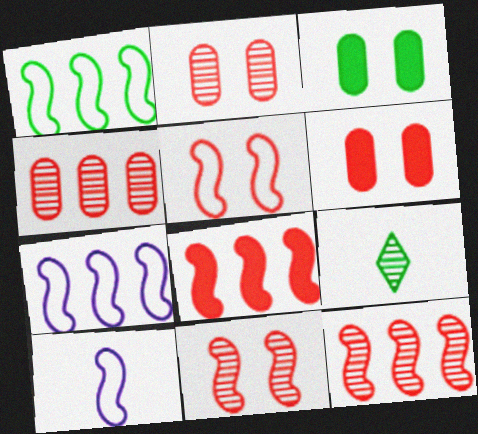[[1, 3, 9], 
[1, 5, 10], 
[6, 7, 9]]